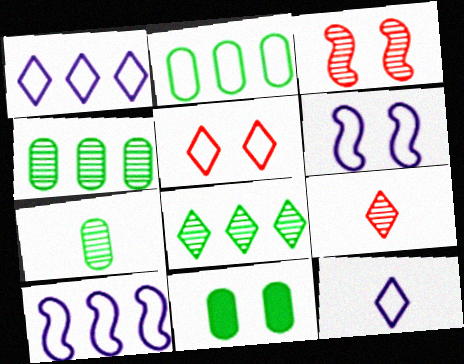[[2, 7, 11], 
[9, 10, 11]]